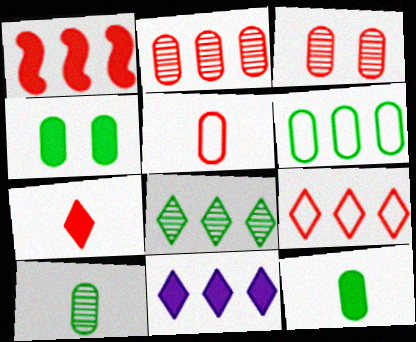[[1, 2, 9], 
[4, 6, 10], 
[8, 9, 11]]